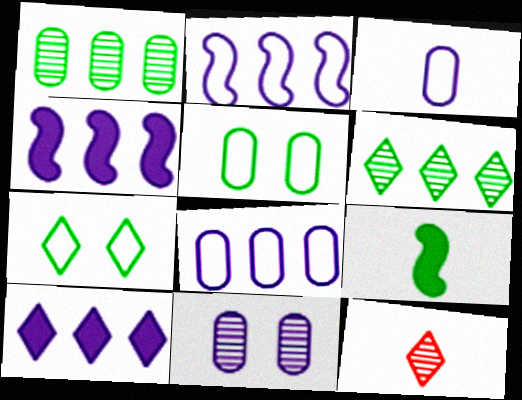[[1, 7, 9], 
[3, 9, 12], 
[4, 5, 12], 
[5, 6, 9], 
[7, 10, 12]]